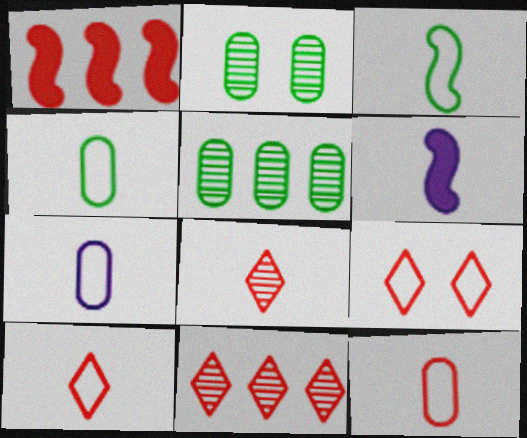[[3, 7, 10], 
[4, 6, 8], 
[4, 7, 12], 
[5, 6, 9]]